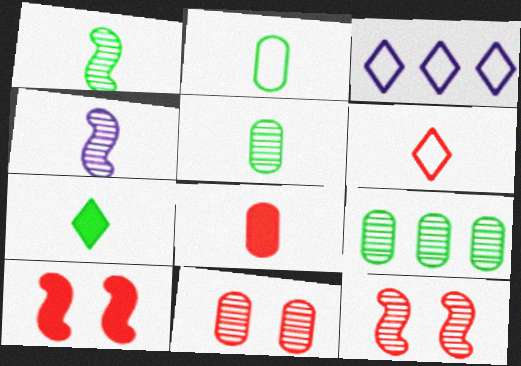[[1, 2, 7], 
[3, 5, 10]]